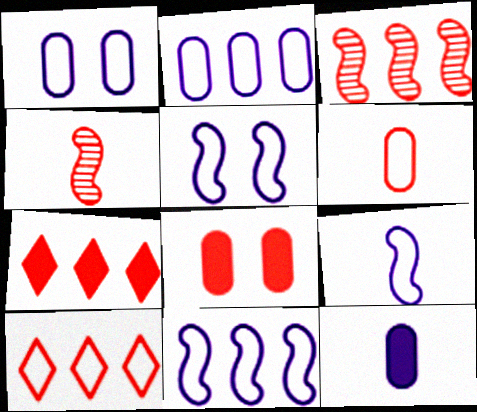[[4, 8, 10], 
[5, 9, 11]]